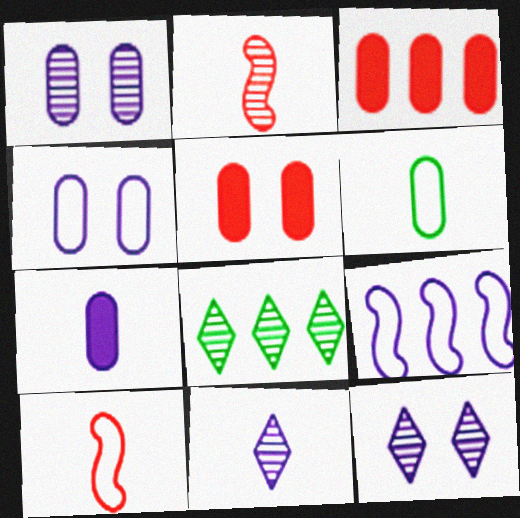[[1, 2, 8], 
[1, 3, 6], 
[3, 8, 9], 
[7, 9, 12]]